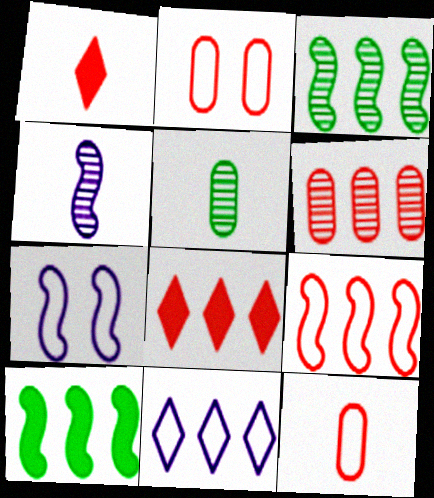[[5, 7, 8], 
[6, 8, 9], 
[6, 10, 11]]